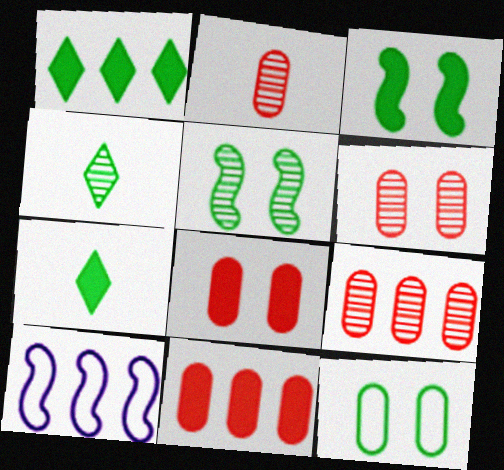[[1, 9, 10], 
[2, 6, 9], 
[4, 8, 10], 
[6, 7, 10]]